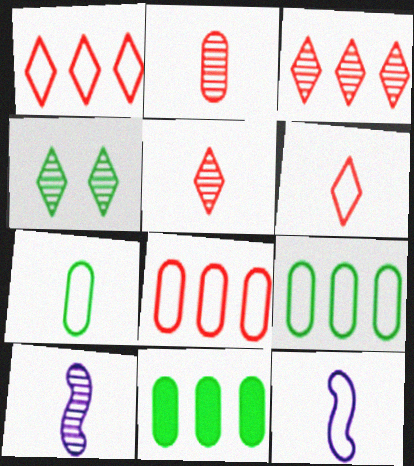[[6, 7, 12]]